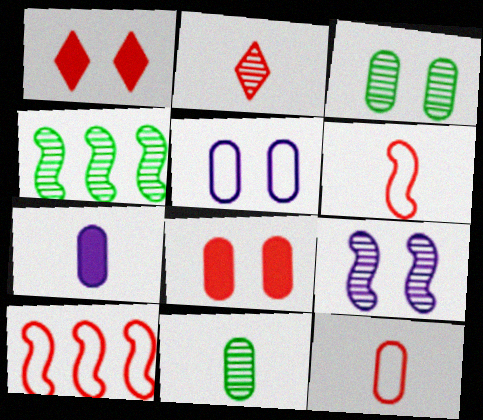[[2, 8, 10], 
[3, 5, 8], 
[7, 11, 12]]